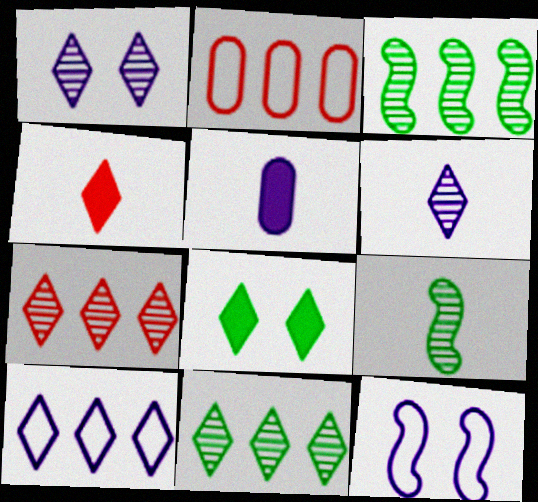[]